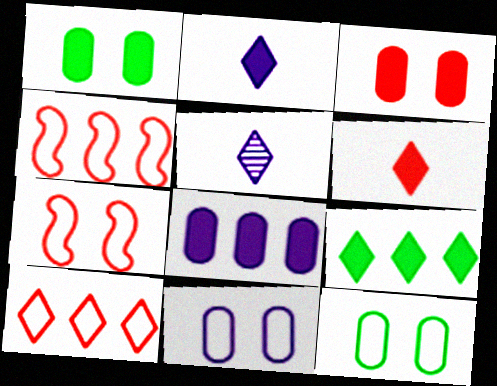[[1, 4, 5]]